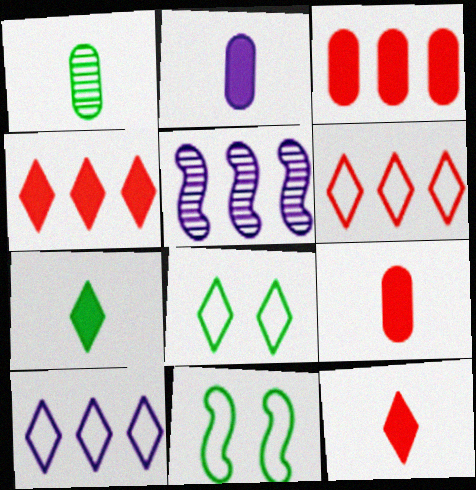[[5, 8, 9]]